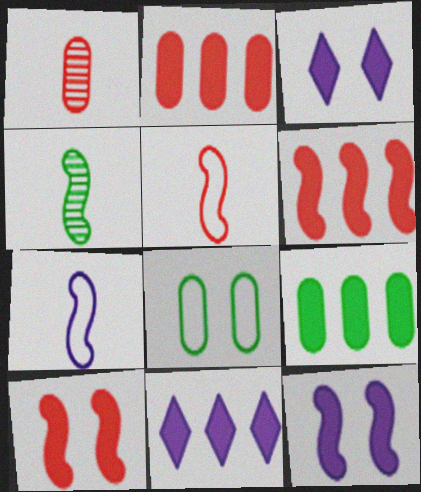[[6, 9, 11]]